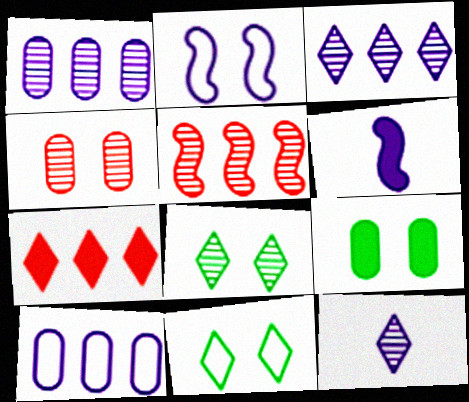[[6, 7, 9], 
[7, 11, 12]]